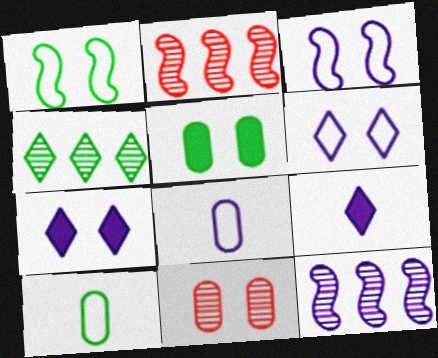[[1, 7, 11], 
[2, 7, 10], 
[7, 8, 12]]